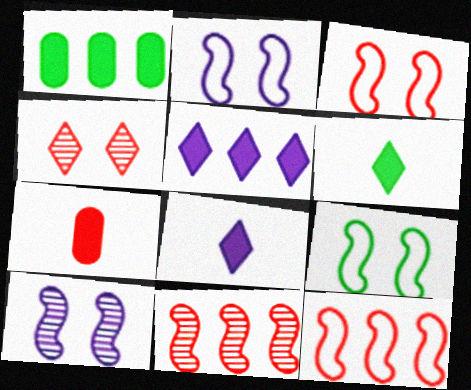[[2, 3, 9], 
[4, 7, 12]]